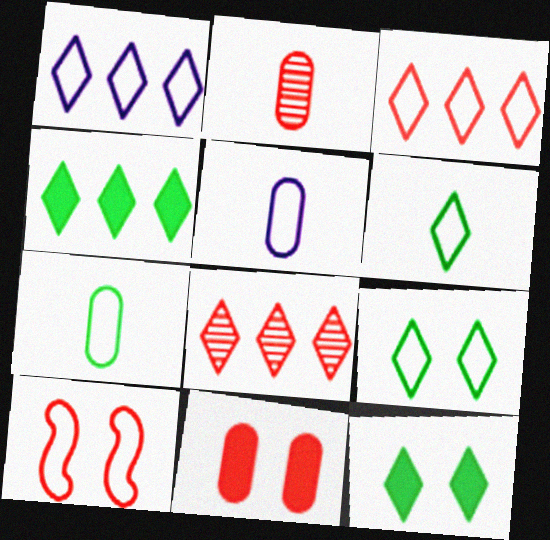[[1, 4, 8], 
[1, 7, 10]]